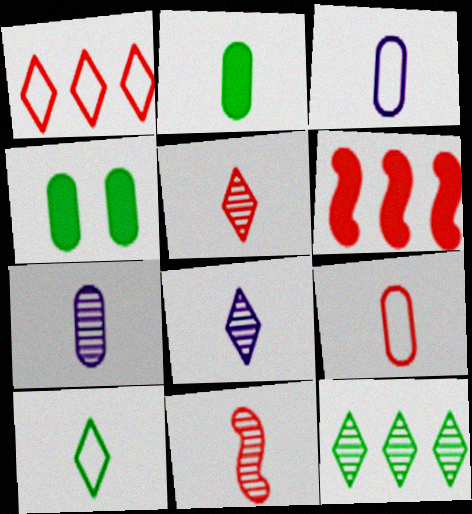[[2, 7, 9]]